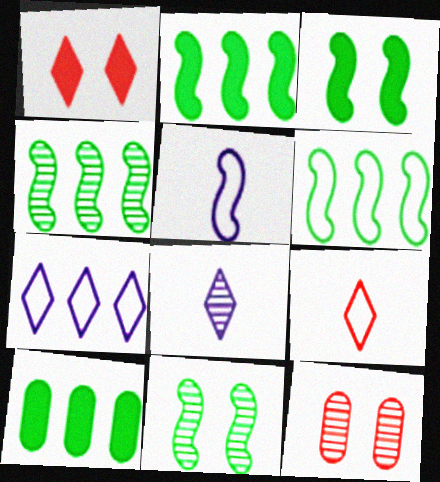[[2, 4, 6], 
[4, 8, 12]]